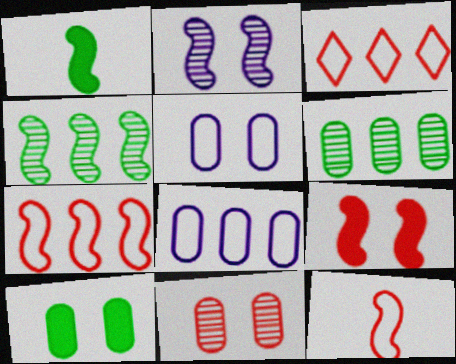[[1, 2, 7], 
[5, 10, 11]]